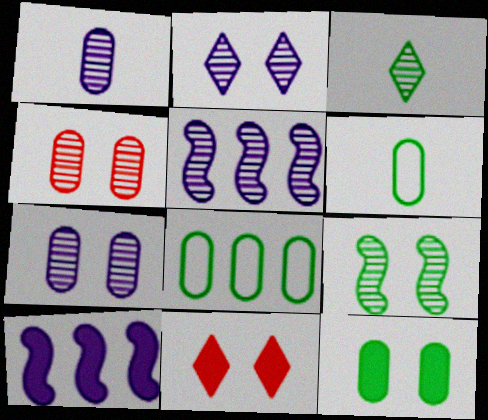[[1, 2, 5], 
[2, 4, 9], 
[3, 4, 5], 
[5, 6, 11]]